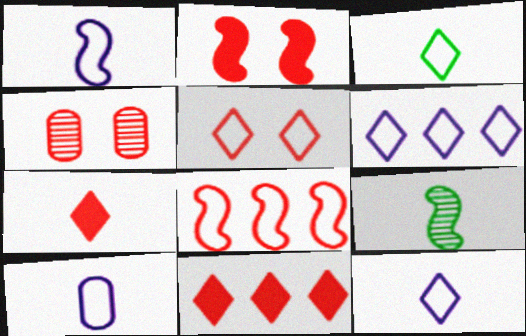[[1, 10, 12], 
[2, 4, 5], 
[3, 5, 6], 
[4, 7, 8], 
[7, 9, 10]]